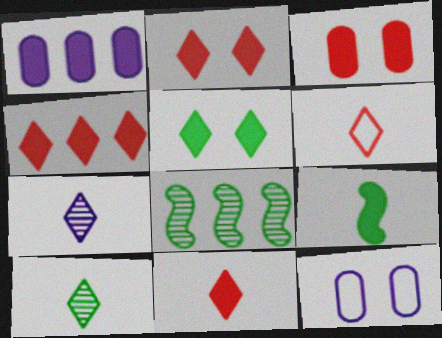[[1, 2, 9], 
[2, 4, 11], 
[8, 11, 12]]